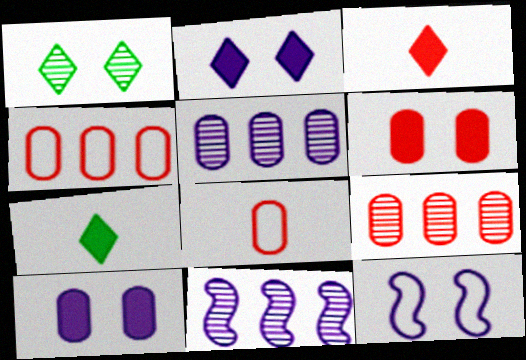[[1, 6, 12], 
[6, 8, 9], 
[7, 9, 12]]